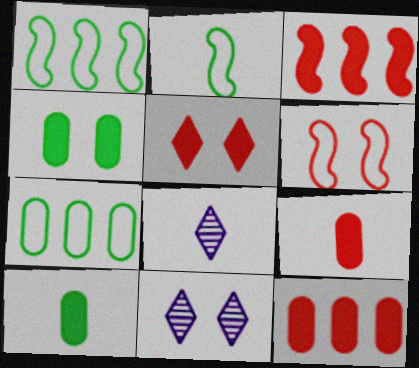[[1, 9, 11], 
[2, 8, 9], 
[2, 11, 12], 
[3, 5, 9], 
[4, 6, 11]]